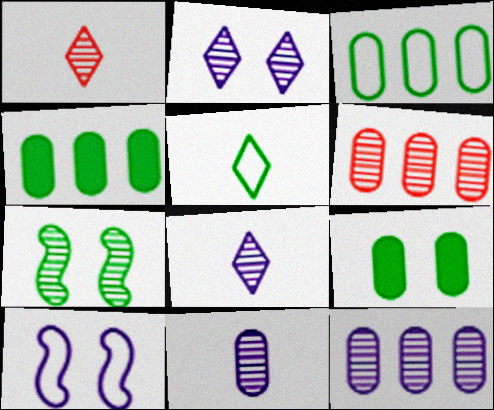[[1, 4, 10], 
[1, 7, 12], 
[4, 5, 7], 
[6, 7, 8]]